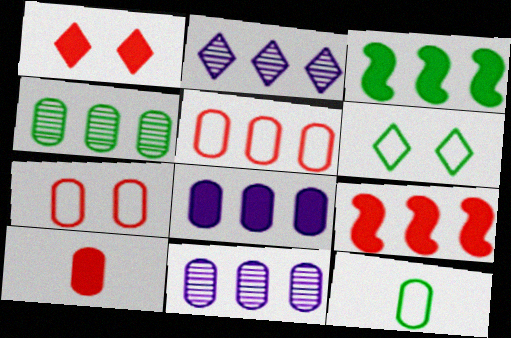[[1, 9, 10], 
[2, 3, 5], 
[4, 5, 8]]